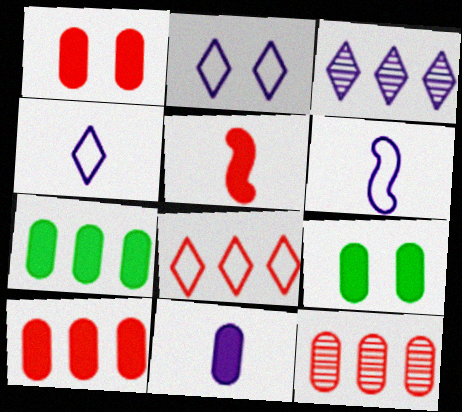[[1, 7, 11], 
[9, 10, 11]]